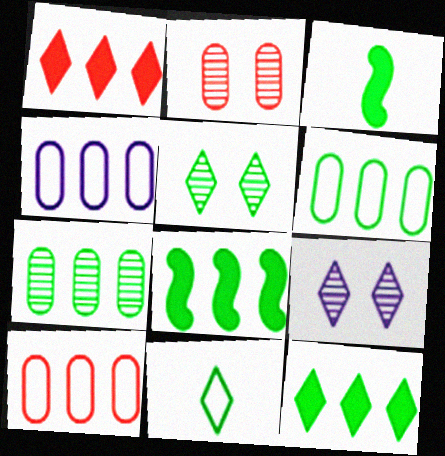[[1, 9, 11], 
[3, 5, 6], 
[3, 9, 10], 
[4, 6, 10], 
[5, 11, 12]]